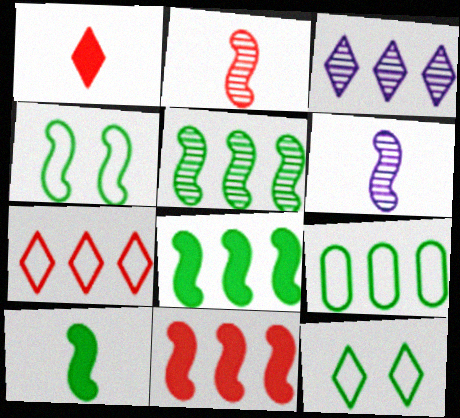[[1, 3, 12], 
[3, 9, 11], 
[4, 5, 10], 
[4, 6, 11]]